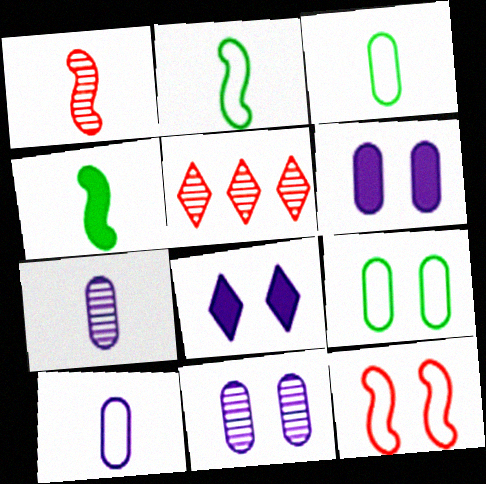[[2, 5, 6]]